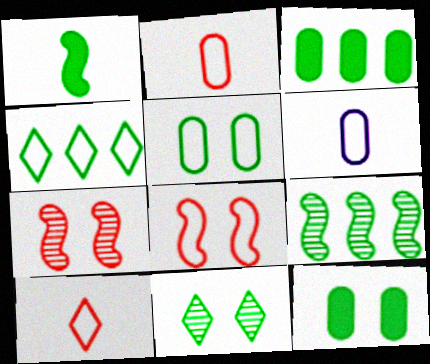[[3, 4, 9], 
[4, 6, 8]]